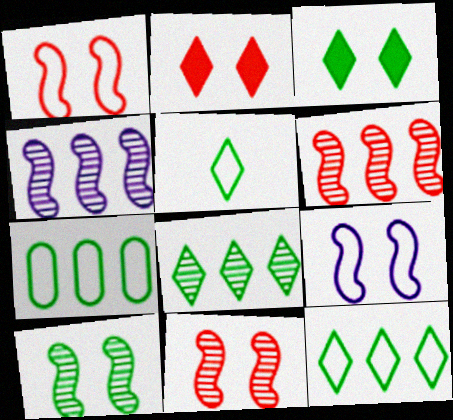[[3, 5, 8]]